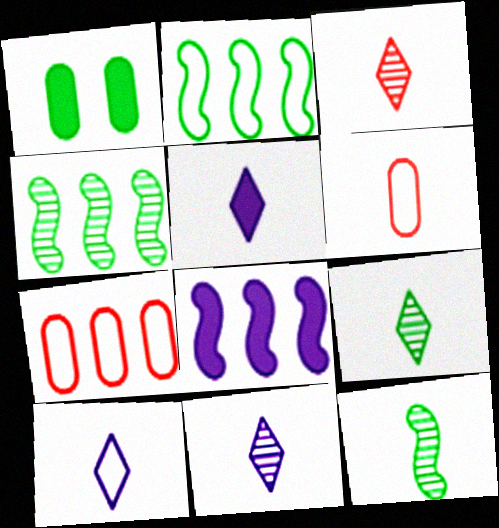[[1, 2, 9], 
[3, 9, 11], 
[5, 6, 12], 
[5, 10, 11]]